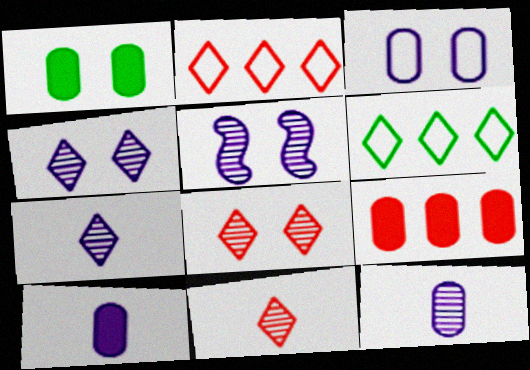[[1, 9, 10]]